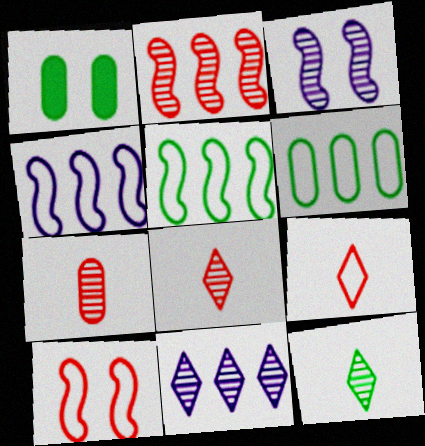[[1, 4, 8], 
[1, 5, 12]]